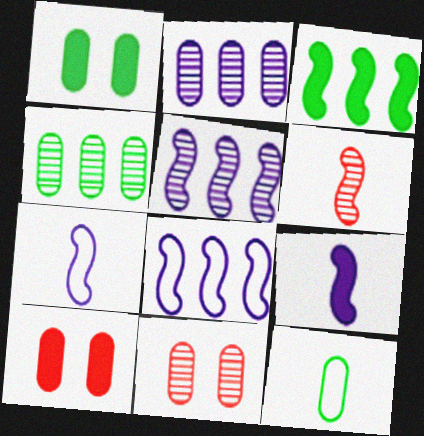[[1, 4, 12], 
[2, 10, 12]]